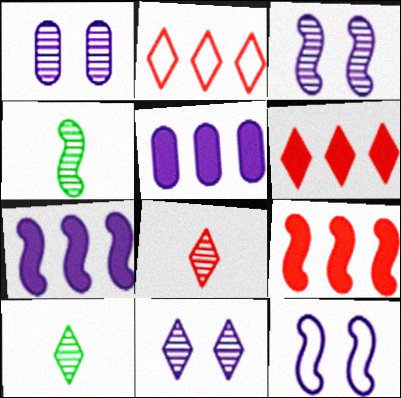[[1, 3, 11], 
[4, 9, 12]]